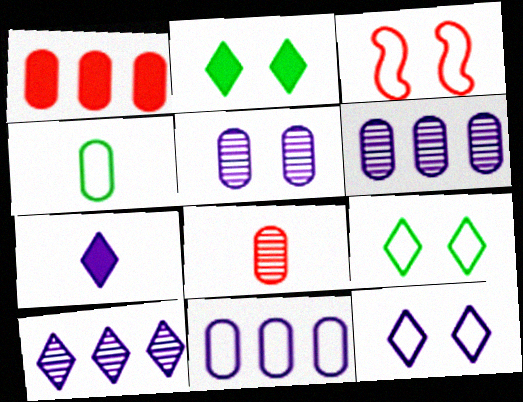[[1, 4, 5], 
[2, 3, 5], 
[7, 10, 12]]